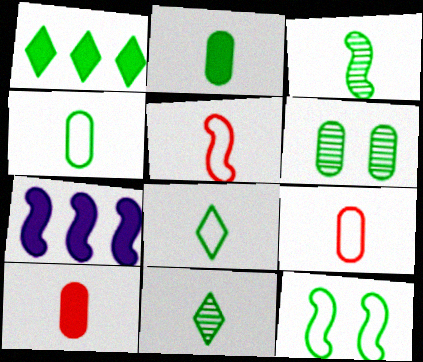[[2, 3, 8]]